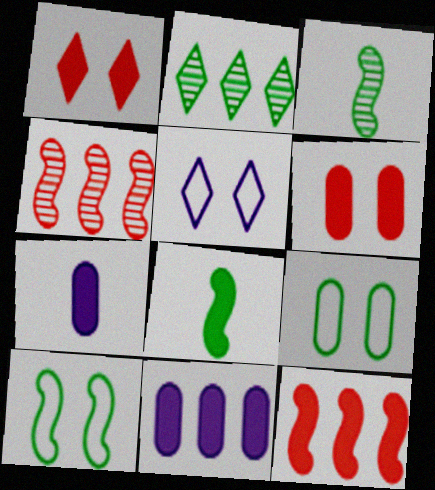[[1, 8, 11], 
[2, 8, 9]]